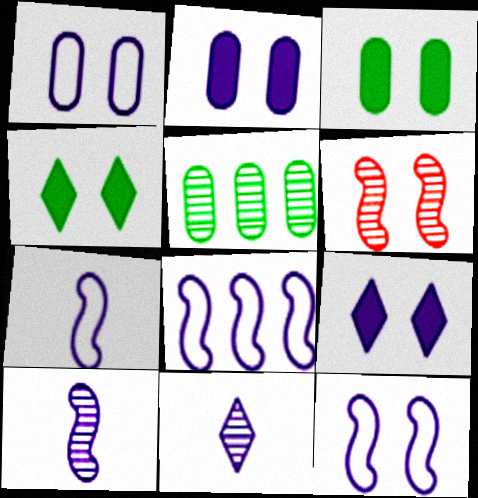[[1, 4, 6], 
[2, 8, 11], 
[5, 6, 11], 
[7, 8, 12]]